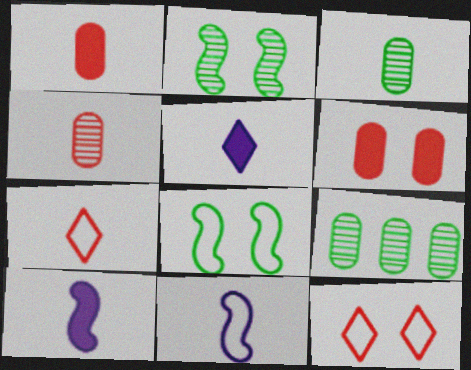[[3, 7, 10], 
[9, 10, 12]]